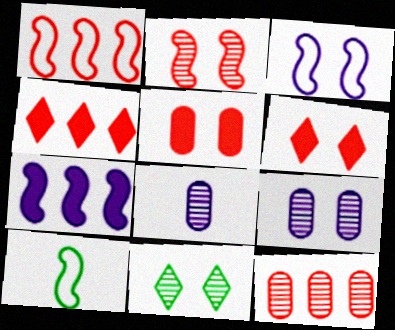[[1, 3, 10], 
[1, 4, 12], 
[2, 7, 10], 
[2, 9, 11], 
[3, 5, 11], 
[4, 9, 10]]